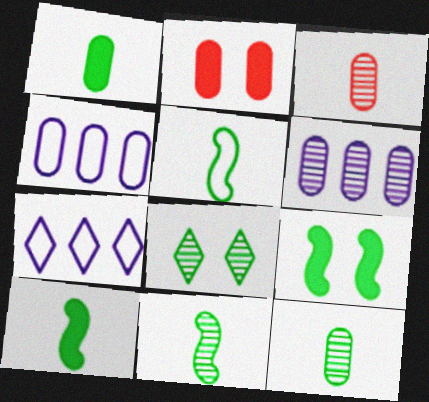[[2, 4, 12], 
[2, 7, 11], 
[3, 7, 9], 
[5, 10, 11]]